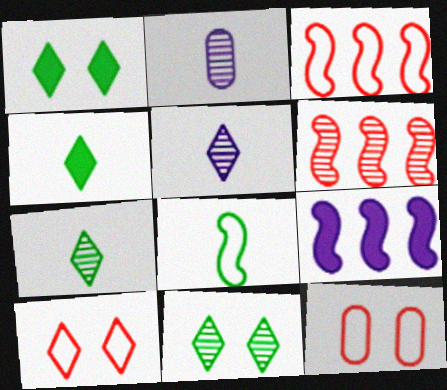[[1, 2, 3], 
[2, 6, 11], 
[7, 9, 12]]